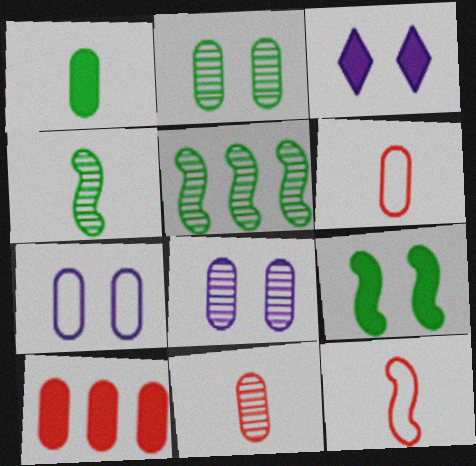[[3, 5, 6]]